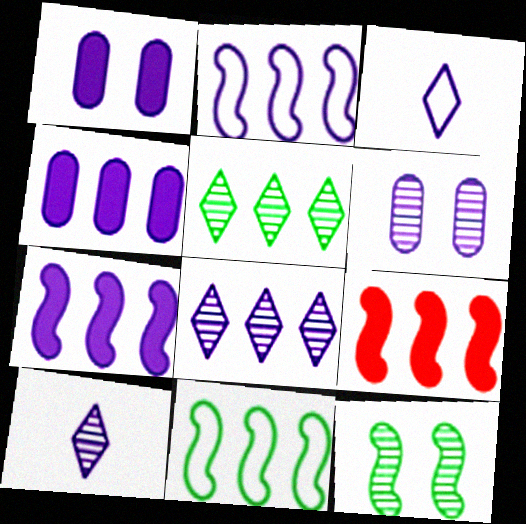[[1, 2, 10], 
[2, 4, 8], 
[3, 6, 7]]